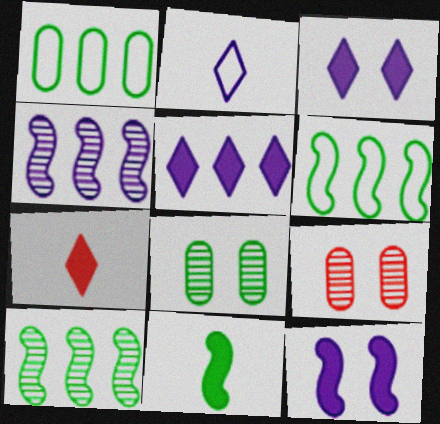[]